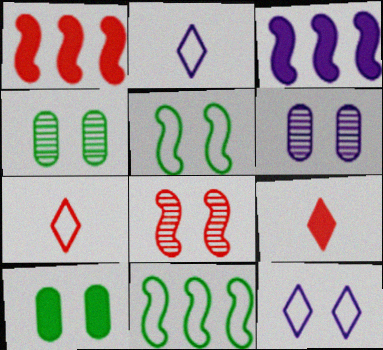[[1, 2, 4], 
[2, 3, 6], 
[3, 4, 7], 
[3, 9, 10], 
[6, 9, 11], 
[8, 10, 12]]